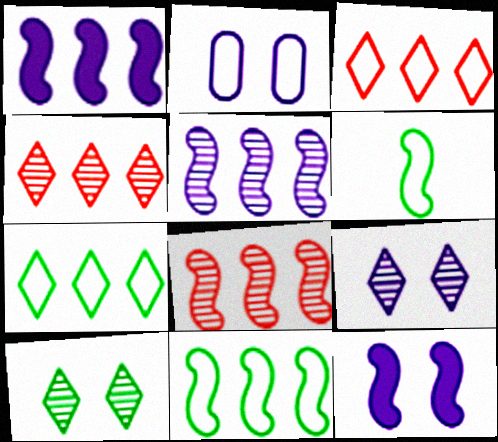[[1, 8, 11], 
[2, 3, 6], 
[2, 9, 12], 
[6, 8, 12]]